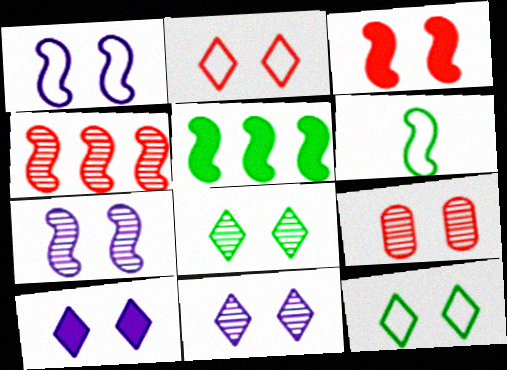[[2, 3, 9], 
[2, 8, 10], 
[7, 8, 9]]